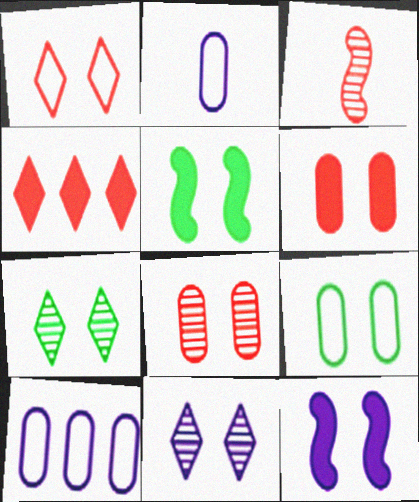[[5, 7, 9]]